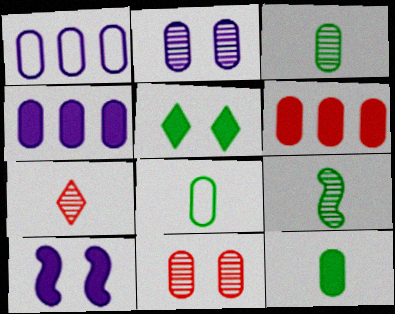[[1, 11, 12], 
[2, 6, 8], 
[3, 8, 12], 
[4, 8, 11]]